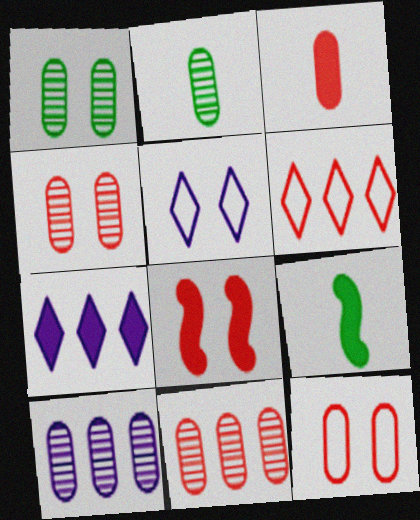[[1, 5, 8], 
[2, 4, 10], 
[3, 11, 12], 
[5, 9, 11]]